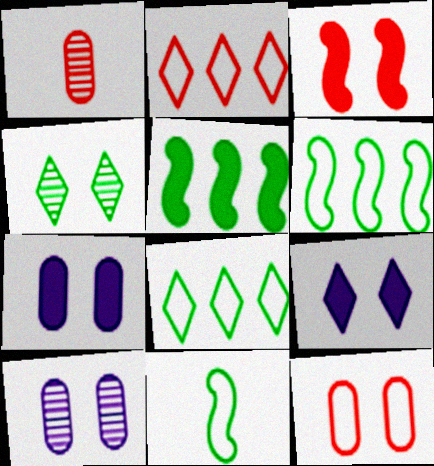[[1, 2, 3], 
[1, 6, 9]]